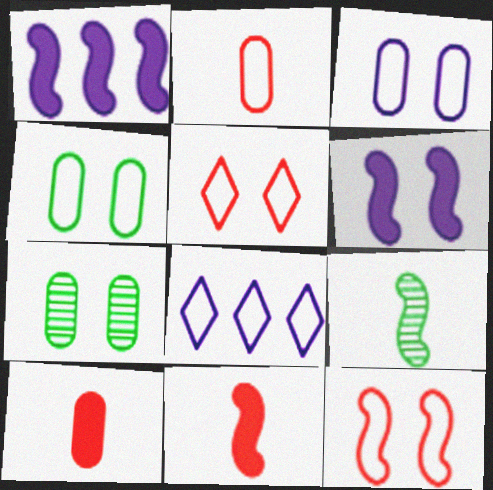[[1, 9, 12], 
[5, 6, 7], 
[7, 8, 11]]